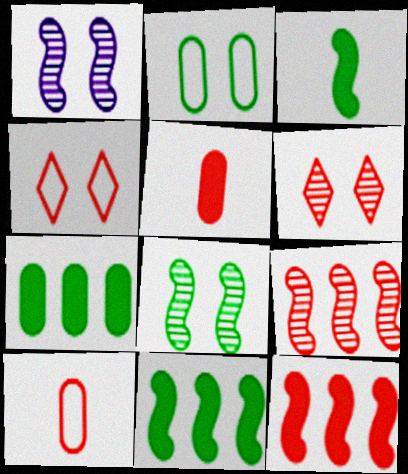[[4, 5, 9], 
[6, 10, 12]]